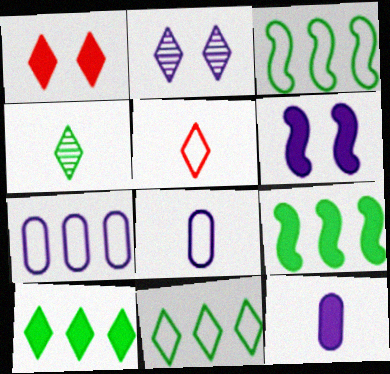[[1, 9, 12], 
[2, 5, 10]]